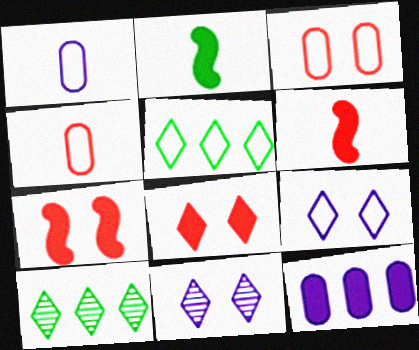[[1, 7, 10], 
[2, 8, 12]]